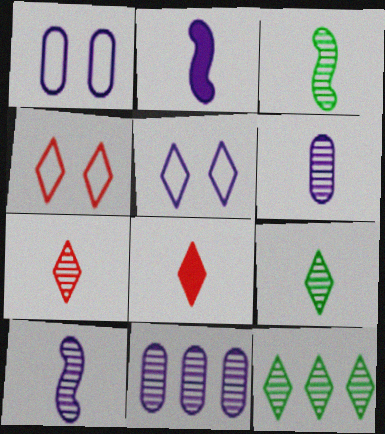[[2, 5, 11], 
[3, 6, 7], 
[5, 8, 12]]